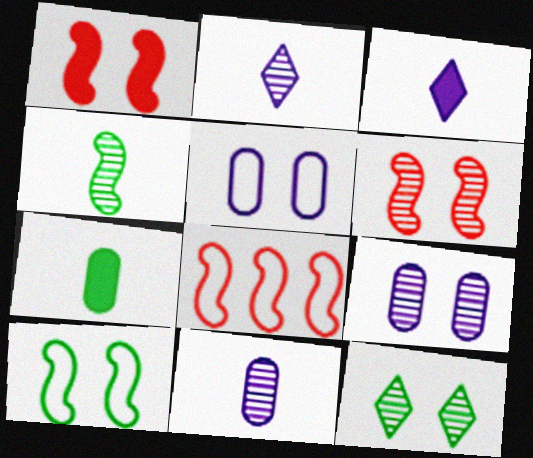[[1, 5, 12], 
[6, 9, 12]]